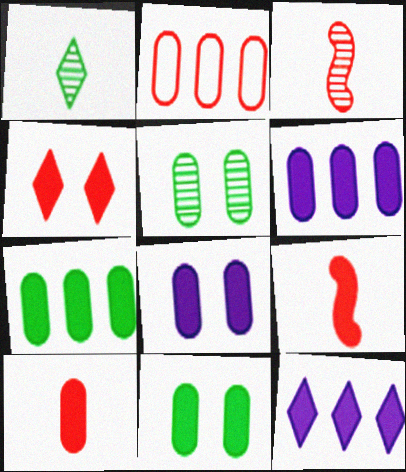[[2, 3, 4], 
[6, 10, 11], 
[7, 8, 10], 
[9, 11, 12]]